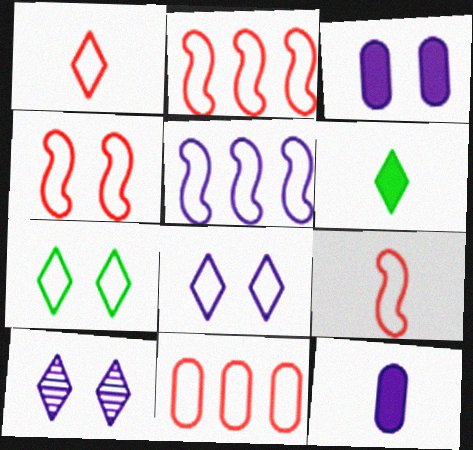[[1, 4, 11], 
[2, 4, 9], 
[5, 10, 12]]